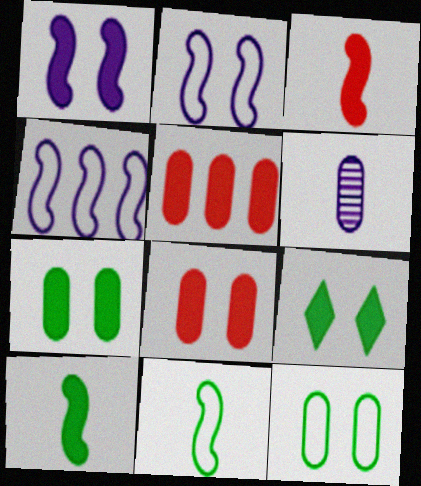[[1, 8, 9], 
[5, 6, 12]]